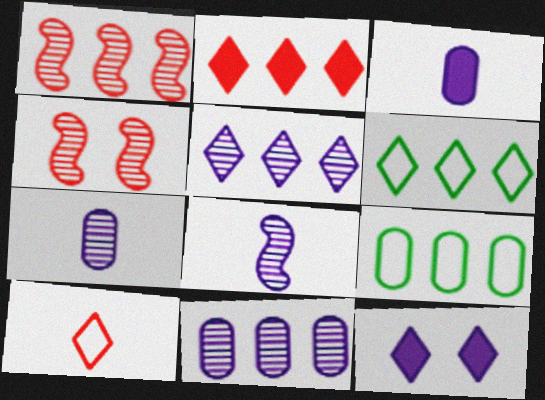[[2, 5, 6], 
[3, 4, 6]]